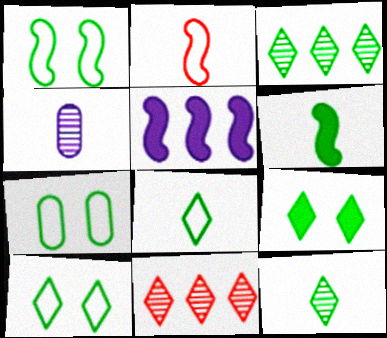[[1, 7, 10], 
[3, 6, 7], 
[3, 8, 9]]